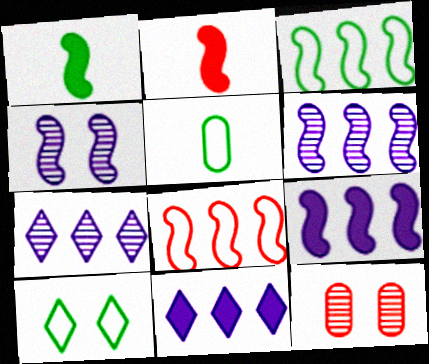[[1, 4, 8], 
[2, 3, 4], 
[3, 5, 10]]